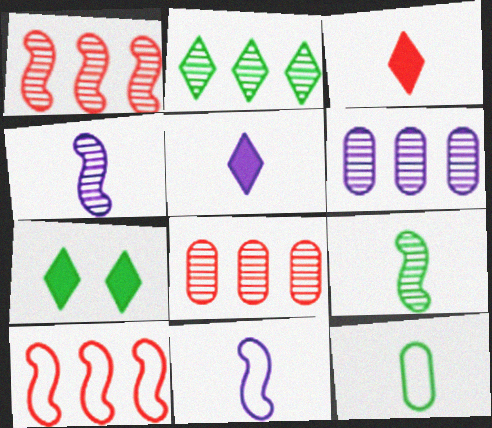[[1, 2, 6], 
[3, 4, 12], 
[7, 8, 11]]